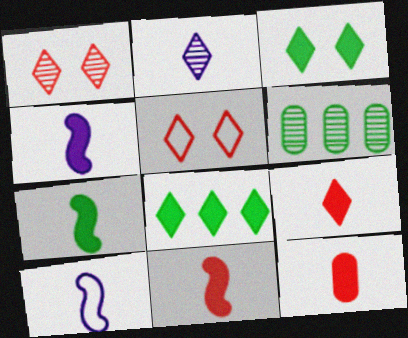[[2, 5, 8], 
[4, 5, 6], 
[4, 7, 11], 
[9, 11, 12]]